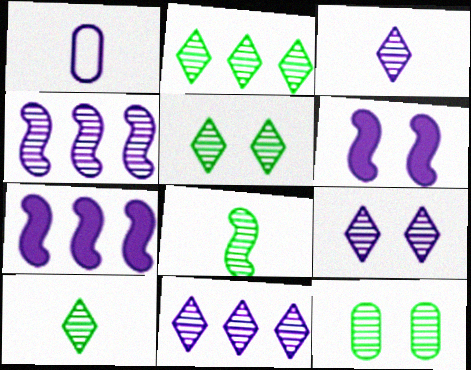[[1, 6, 11], 
[1, 7, 9], 
[2, 5, 10], 
[2, 8, 12], 
[3, 9, 11]]